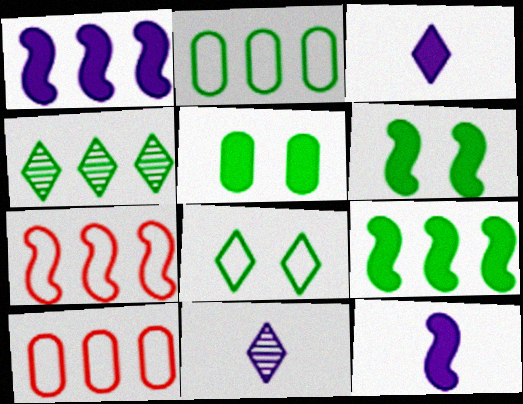[[1, 4, 10], 
[2, 4, 9], 
[5, 7, 11], 
[6, 10, 11]]